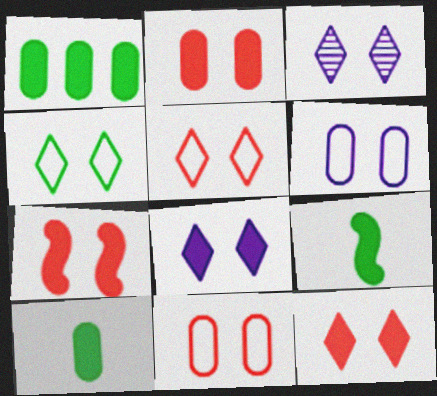[[2, 7, 12], 
[3, 4, 12]]